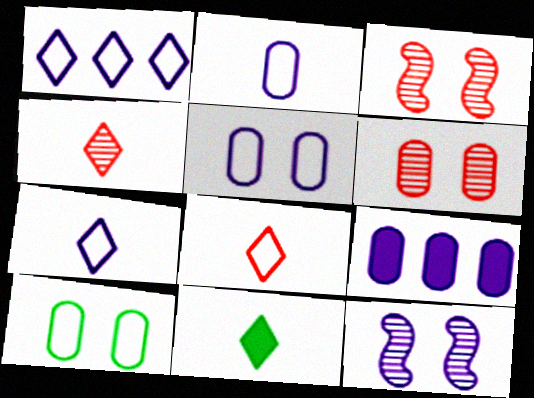[[4, 7, 11], 
[7, 9, 12]]